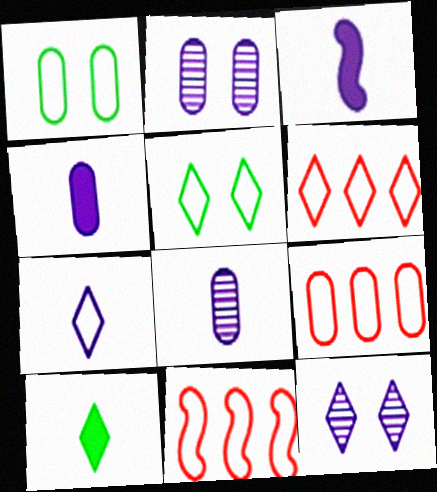[[1, 7, 11], 
[2, 10, 11], 
[3, 7, 8], 
[5, 6, 7], 
[6, 9, 11], 
[6, 10, 12]]